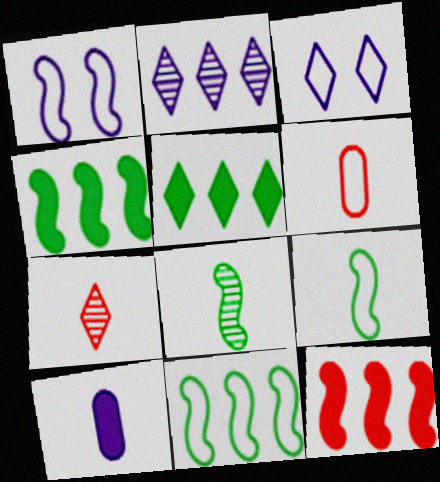[[1, 2, 10], 
[1, 8, 12], 
[3, 5, 7], 
[3, 6, 11], 
[7, 9, 10]]